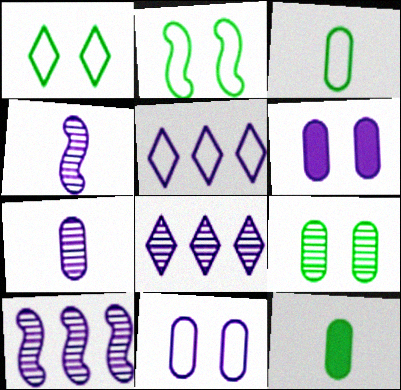[[4, 5, 6]]